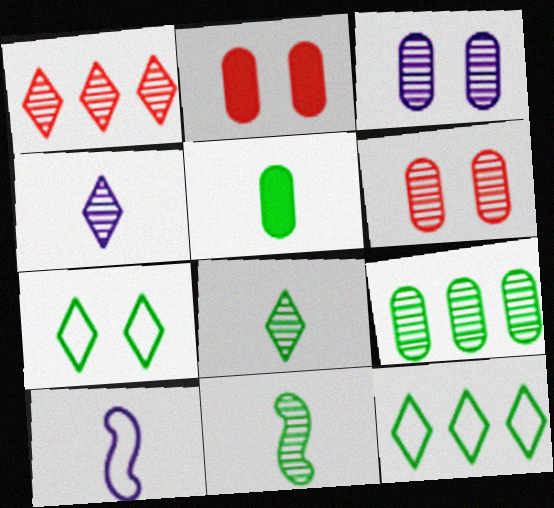[[1, 3, 11]]